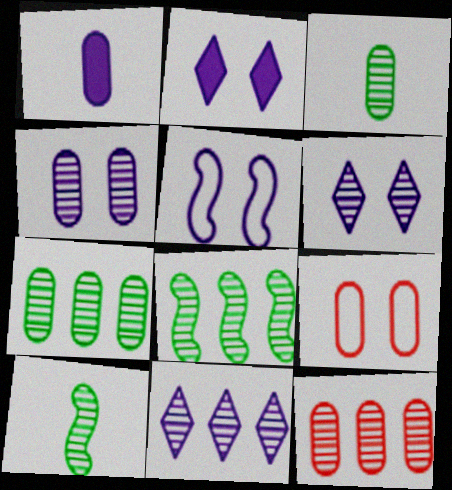[[1, 5, 11], 
[1, 7, 9], 
[2, 4, 5], 
[3, 4, 12], 
[6, 10, 12], 
[8, 11, 12]]